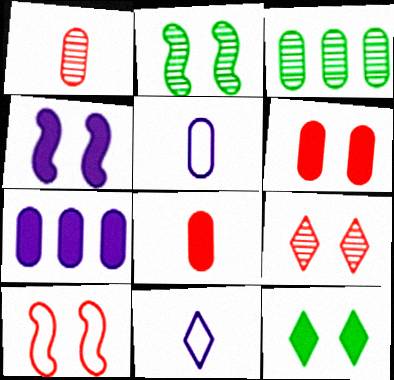[[2, 4, 10], 
[3, 5, 6], 
[4, 6, 12], 
[6, 9, 10]]